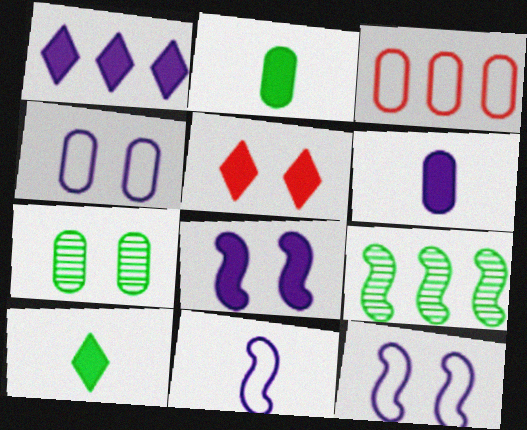[[1, 3, 9], 
[1, 5, 10], 
[1, 6, 8], 
[3, 6, 7], 
[5, 7, 12]]